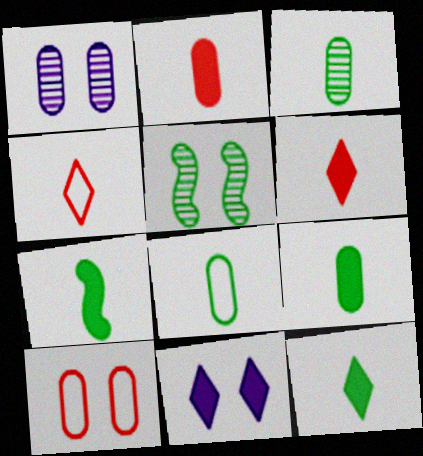[[3, 8, 9], 
[5, 10, 11], 
[7, 9, 12]]